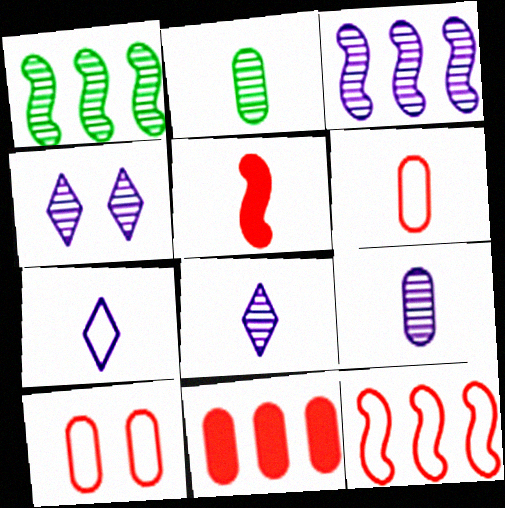[[2, 5, 7], 
[3, 4, 9]]